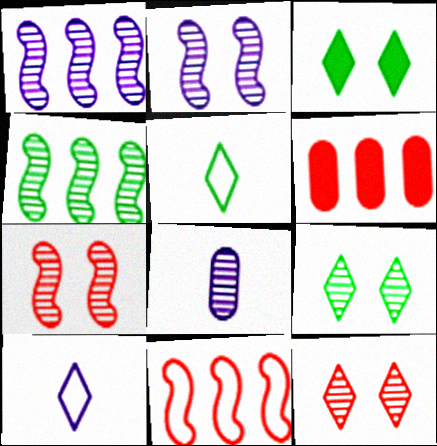[[2, 5, 6], 
[3, 8, 11], 
[4, 8, 12]]